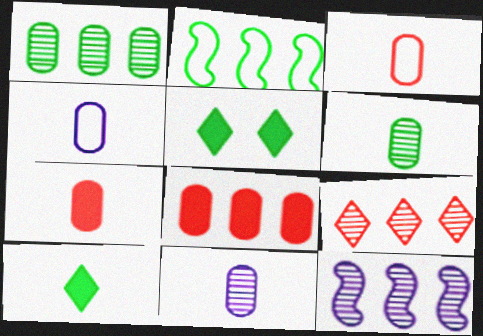[[1, 9, 12], 
[2, 5, 6], 
[3, 5, 12], 
[4, 6, 7]]